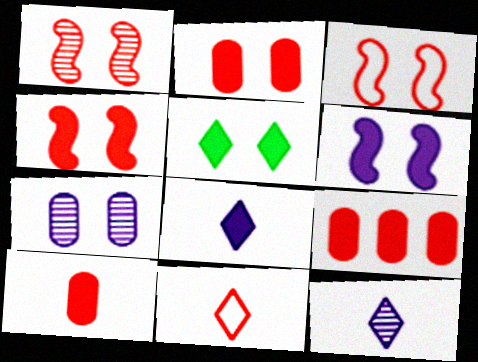[[1, 3, 4], 
[1, 9, 11], 
[2, 5, 6], 
[2, 9, 10], 
[3, 5, 7]]